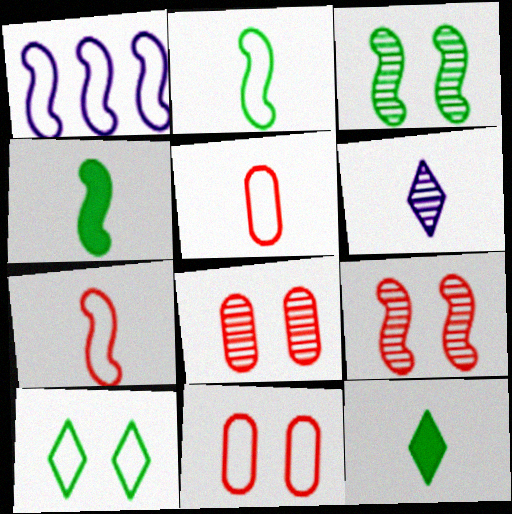[[1, 4, 9], 
[1, 5, 10], 
[1, 8, 12], 
[4, 5, 6]]